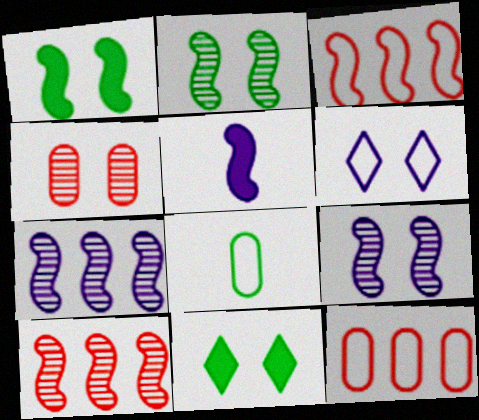[[1, 4, 6], 
[2, 3, 5], 
[3, 6, 8]]